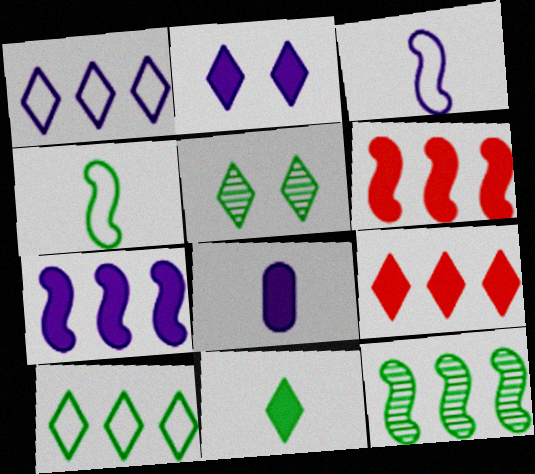[[2, 7, 8], 
[2, 9, 11], 
[5, 10, 11]]